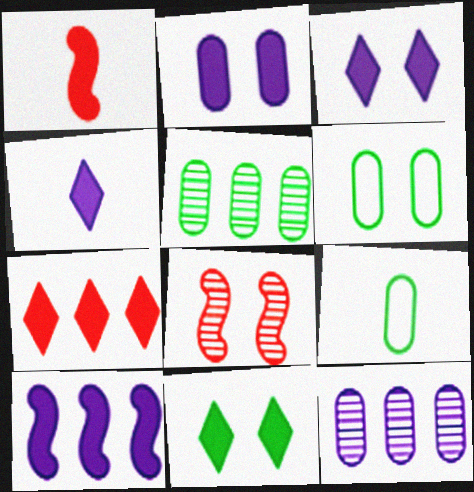[[2, 4, 10], 
[3, 6, 8], 
[4, 7, 11]]